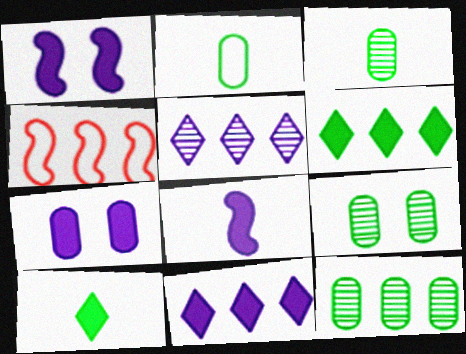[[3, 9, 12], 
[4, 11, 12], 
[7, 8, 11]]